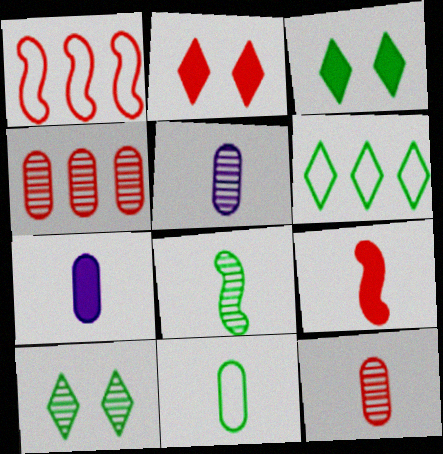[[1, 2, 12], 
[1, 3, 5], 
[1, 7, 10], 
[7, 11, 12]]